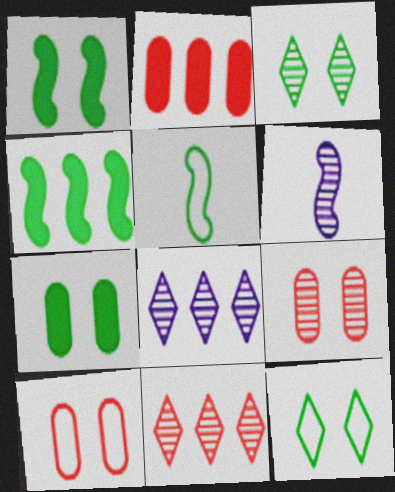[[2, 6, 12]]